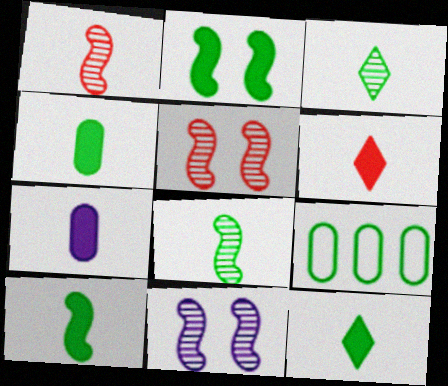[[2, 3, 9], 
[4, 10, 12], 
[6, 7, 10], 
[6, 9, 11]]